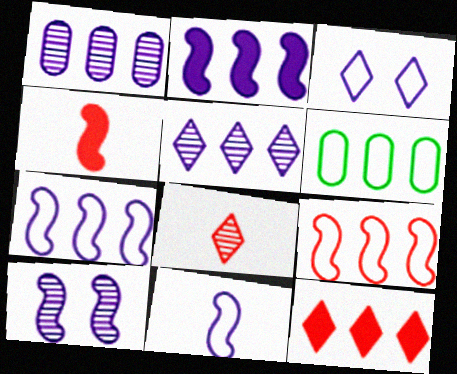[[2, 10, 11]]